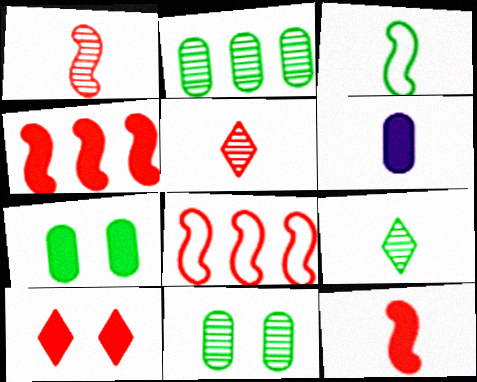[[3, 5, 6]]